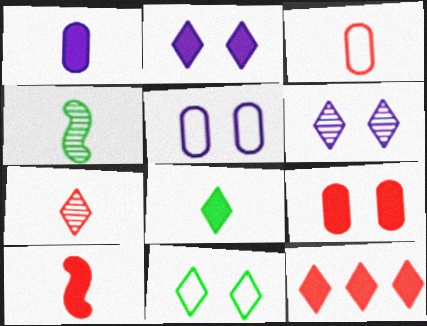[[1, 8, 10], 
[2, 8, 12], 
[3, 7, 10], 
[4, 5, 12], 
[9, 10, 12]]